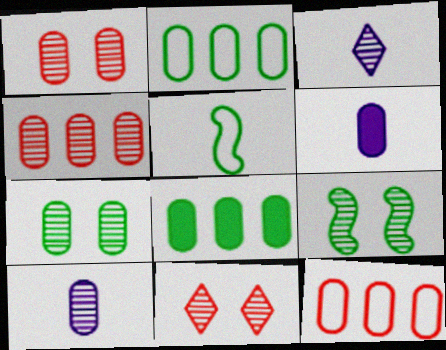[[1, 2, 6], 
[3, 4, 9], 
[4, 7, 10], 
[6, 7, 12]]